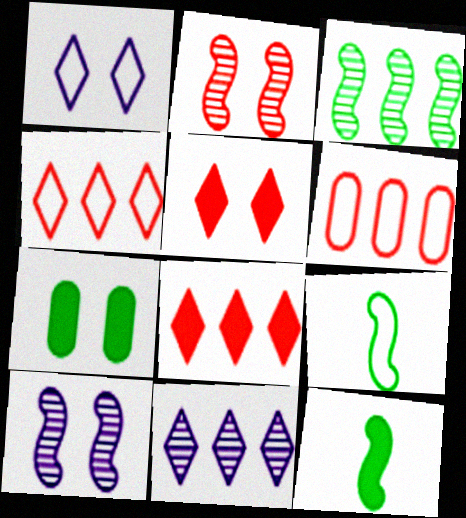[[1, 2, 7], 
[1, 6, 9]]